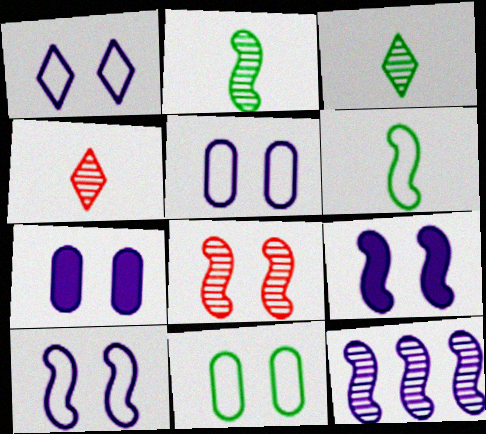[[1, 5, 10], 
[2, 8, 12]]